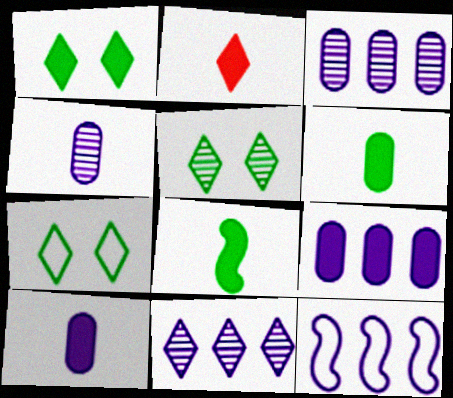[[1, 5, 7], 
[2, 7, 11], 
[2, 8, 10], 
[9, 11, 12]]